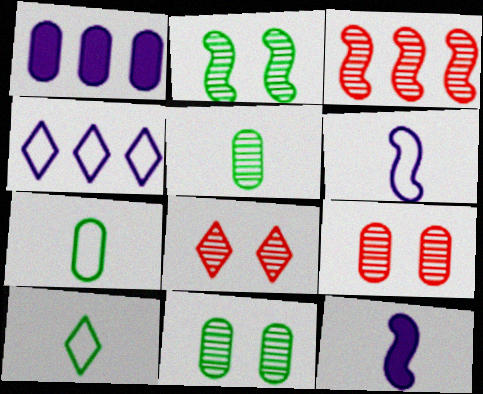[[1, 7, 9]]